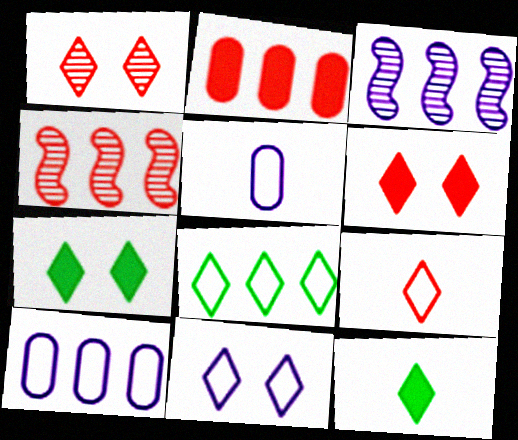[[1, 7, 11], 
[2, 3, 8], 
[4, 5, 7], 
[8, 9, 11]]